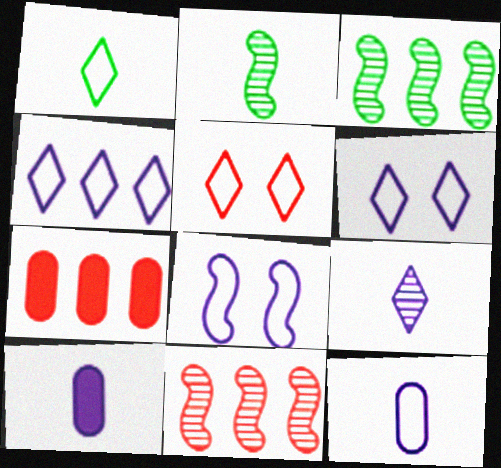[[1, 4, 5], 
[2, 6, 7], 
[3, 4, 7], 
[3, 5, 10], 
[4, 8, 12]]